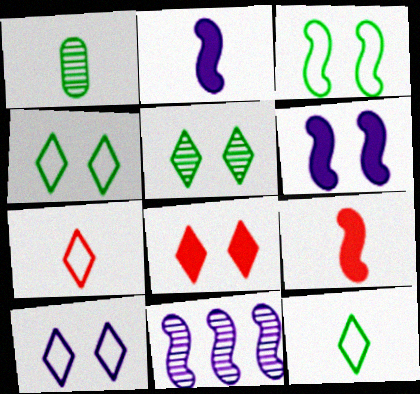[[1, 2, 7], 
[3, 9, 11], 
[5, 8, 10]]